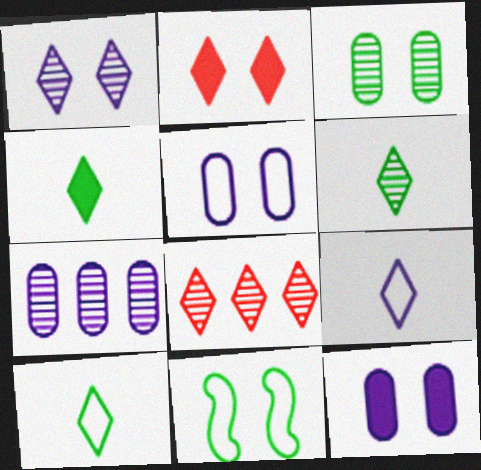[[1, 6, 8], 
[4, 6, 10]]